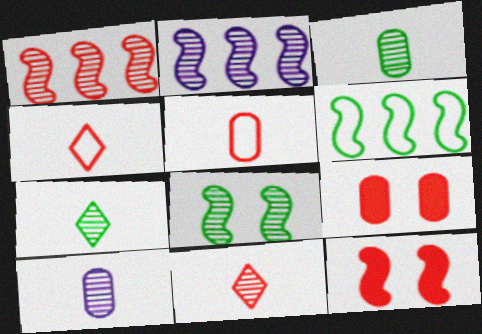[[1, 4, 9]]